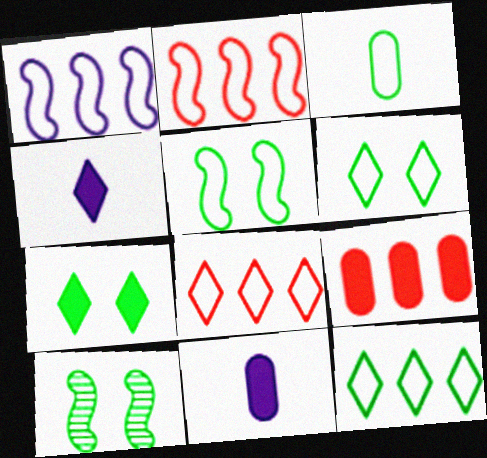[[3, 5, 12], 
[8, 10, 11]]